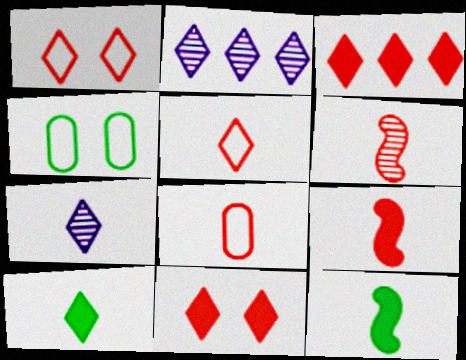[[1, 2, 10], 
[2, 4, 9], 
[5, 7, 10], 
[7, 8, 12]]